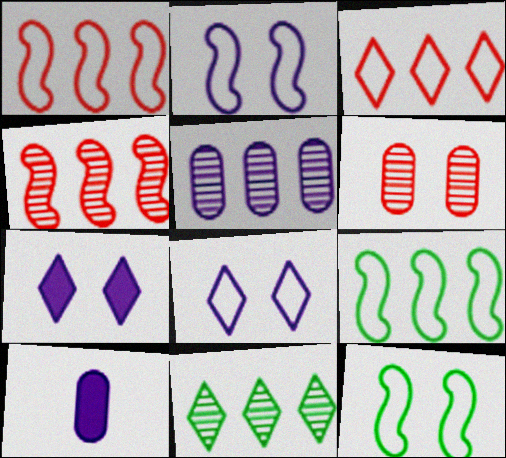[[4, 5, 11], 
[6, 7, 12]]